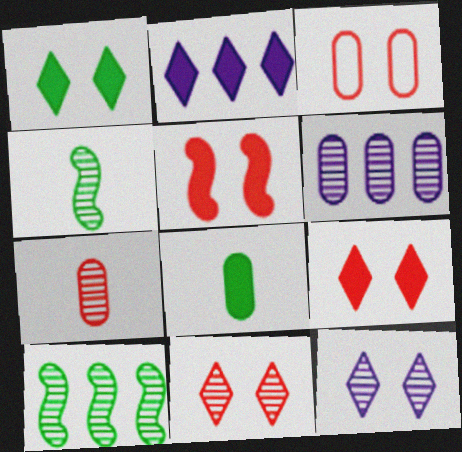[[2, 3, 4], 
[2, 5, 8], 
[3, 5, 11], 
[3, 6, 8], 
[4, 6, 11], 
[7, 10, 12]]